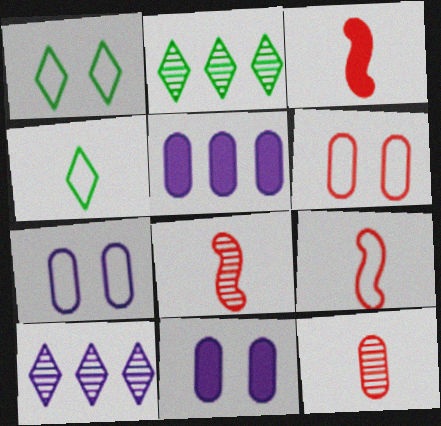[[1, 5, 8], 
[2, 3, 7], 
[2, 9, 11], 
[3, 8, 9]]